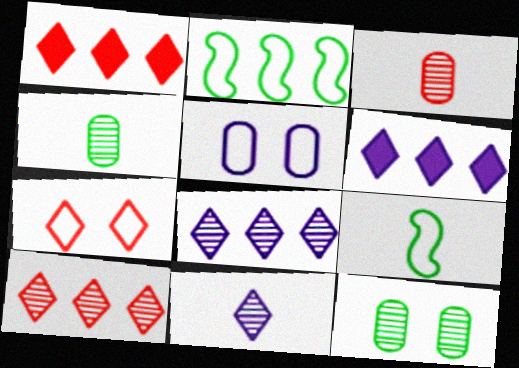[]